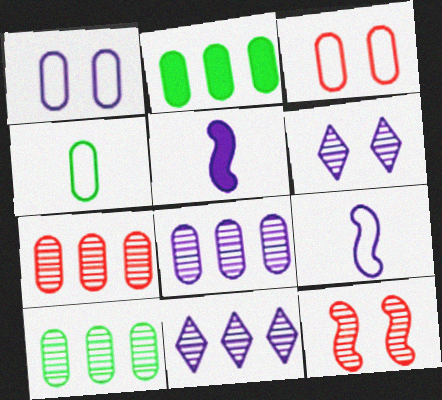[[1, 5, 11], 
[7, 8, 10]]